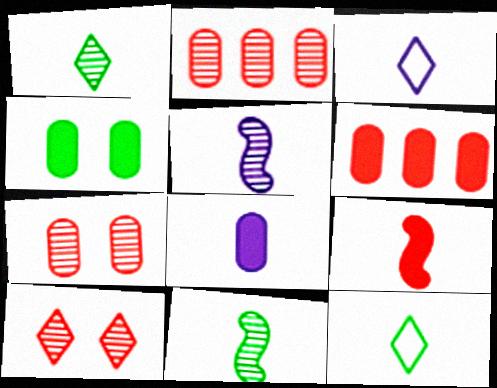[[3, 5, 8], 
[4, 6, 8]]